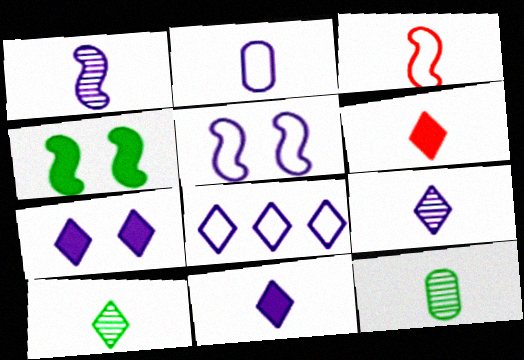[[1, 2, 11], 
[2, 5, 8], 
[3, 11, 12], 
[7, 8, 9]]